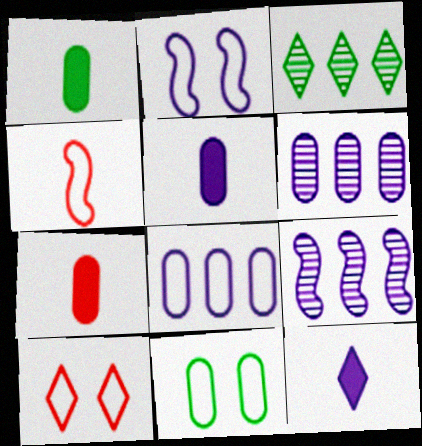[[1, 5, 7], 
[1, 9, 10], 
[2, 3, 7], 
[2, 6, 12], 
[2, 10, 11], 
[3, 10, 12], 
[6, 7, 11]]